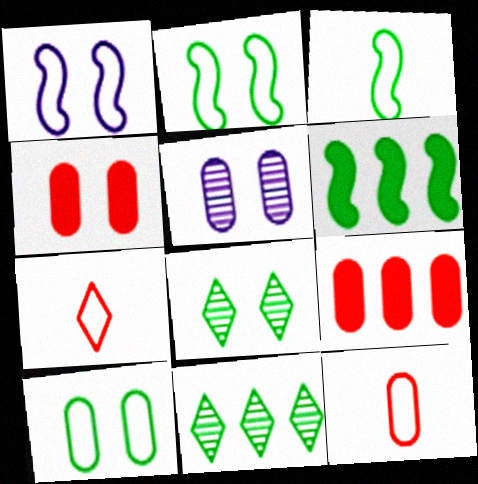[[1, 4, 8], 
[4, 5, 10], 
[5, 6, 7]]